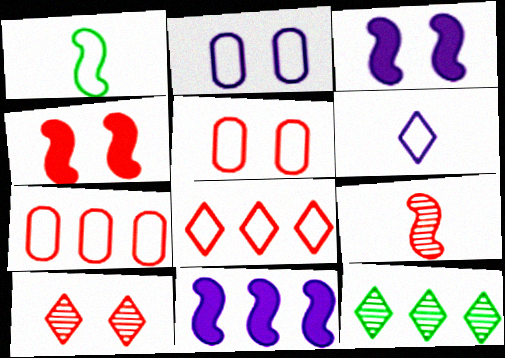[[1, 2, 8], 
[4, 5, 10], 
[7, 11, 12]]